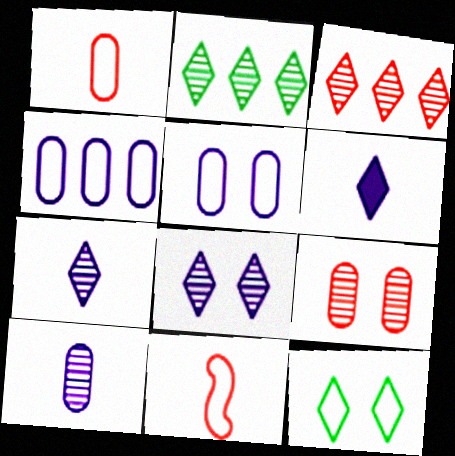[[3, 6, 12], 
[4, 11, 12]]